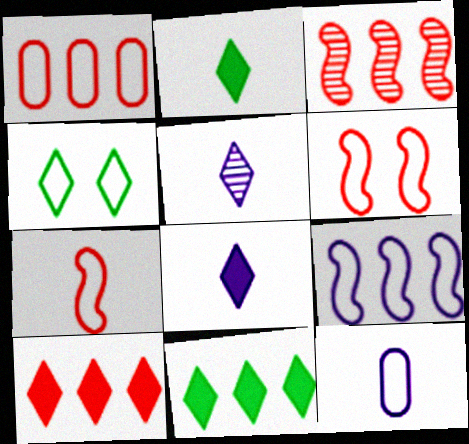[[1, 3, 10], 
[4, 5, 10]]